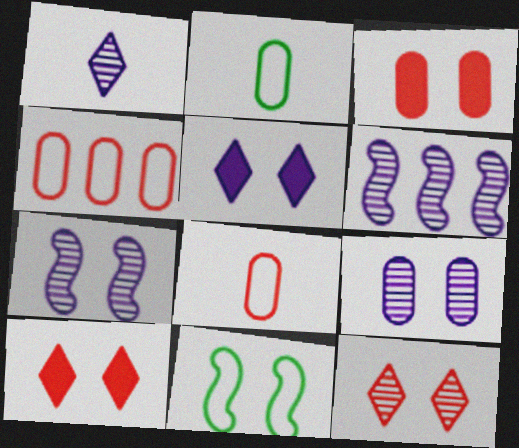[[1, 6, 9], 
[2, 6, 10], 
[9, 10, 11]]